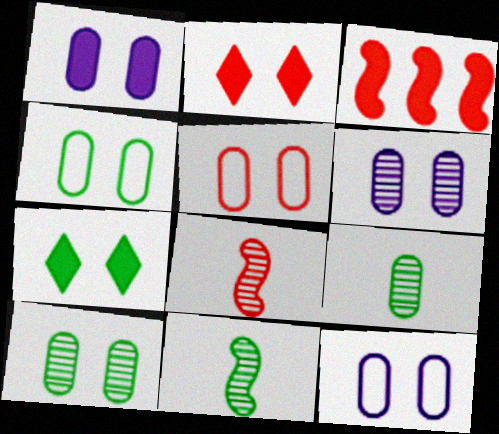[[1, 5, 10], 
[1, 6, 12], 
[4, 5, 12]]